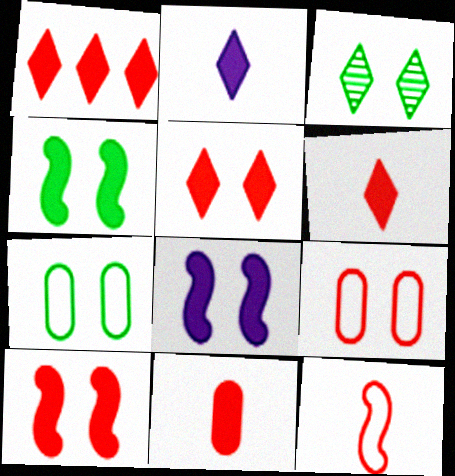[[1, 5, 6], 
[1, 10, 11], 
[3, 4, 7], 
[3, 8, 9], 
[4, 8, 10]]